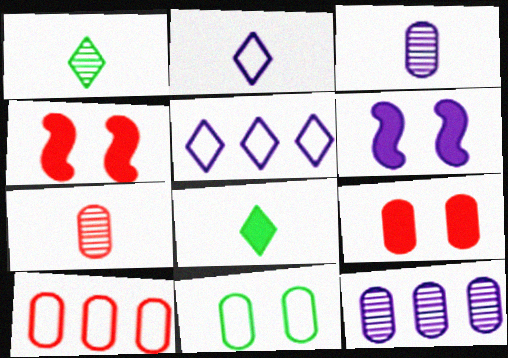[[1, 6, 10], 
[2, 6, 12], 
[3, 5, 6], 
[7, 9, 10]]